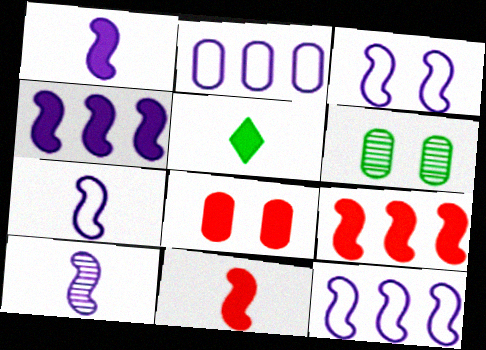[[1, 7, 10], 
[3, 4, 10], 
[3, 7, 12], 
[4, 5, 8]]